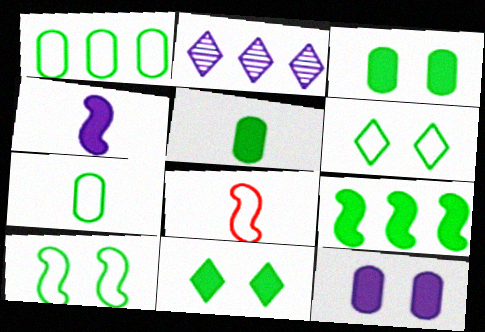[[2, 3, 8], 
[5, 9, 11]]